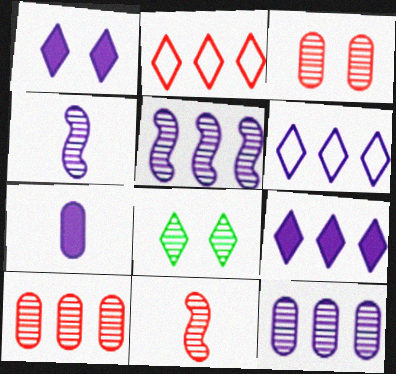[[4, 8, 10], 
[8, 11, 12]]